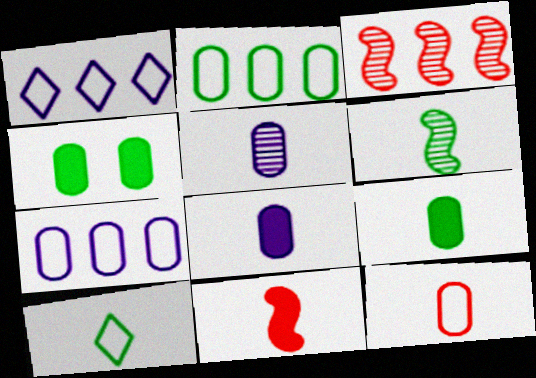[[5, 9, 12], 
[5, 10, 11], 
[6, 9, 10]]